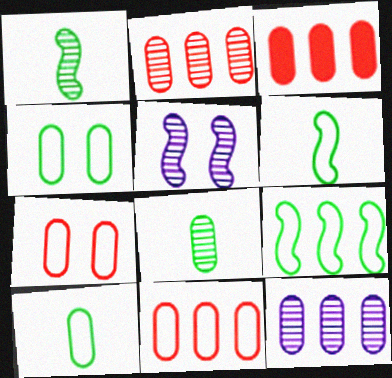[[2, 3, 11]]